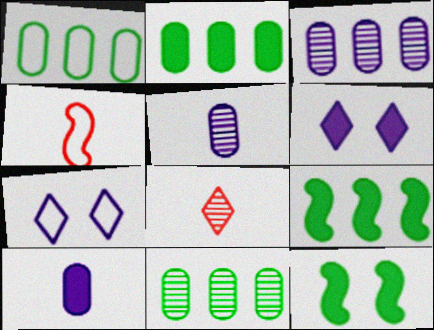[[1, 2, 11], 
[1, 4, 7], 
[4, 6, 11]]